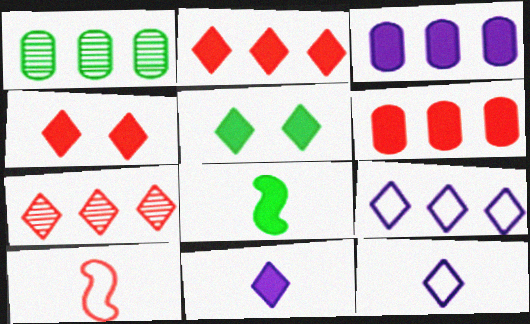[[2, 5, 11], 
[3, 4, 8], 
[5, 7, 12]]